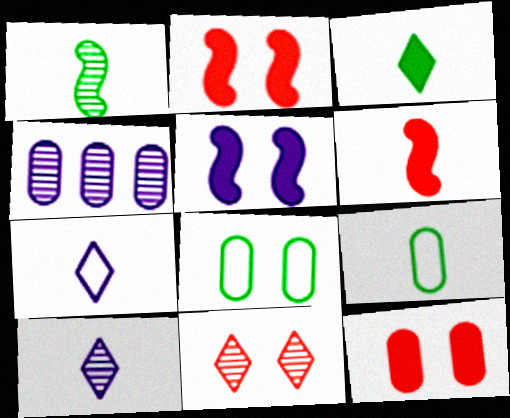[[1, 3, 9], 
[1, 4, 11], 
[4, 5, 7], 
[4, 9, 12], 
[5, 8, 11], 
[6, 9, 10]]